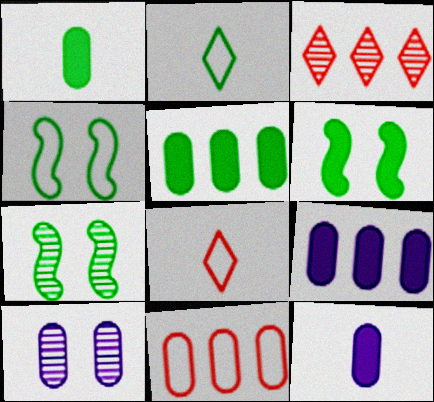[[1, 10, 11], 
[2, 5, 7], 
[3, 4, 12], 
[4, 6, 7], 
[7, 8, 9]]